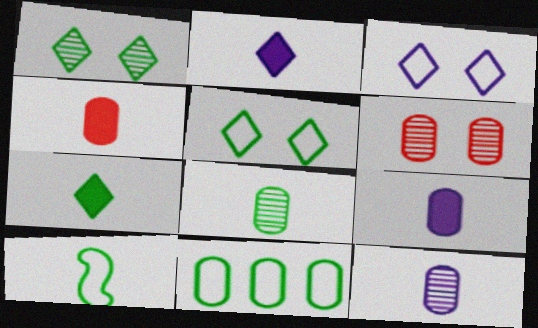[[5, 10, 11], 
[6, 9, 11], 
[7, 8, 10]]